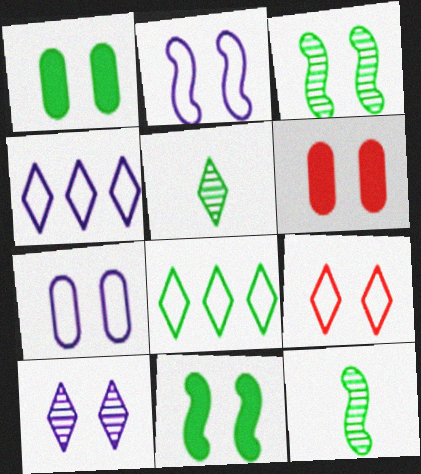[[1, 8, 12], 
[4, 6, 12]]